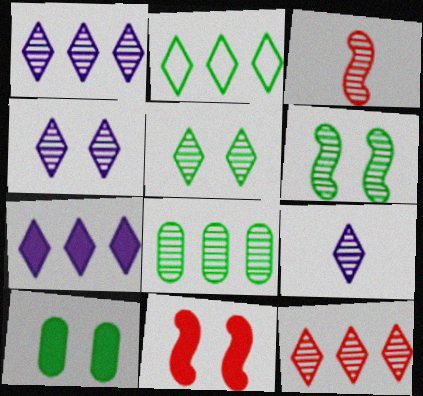[[1, 4, 9], 
[2, 7, 12], 
[3, 4, 8], 
[5, 9, 12]]